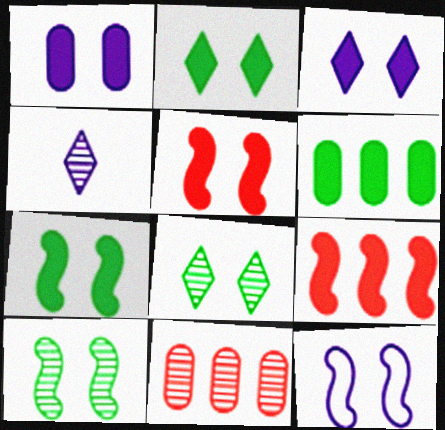[[1, 2, 5], 
[4, 10, 11], 
[5, 10, 12]]